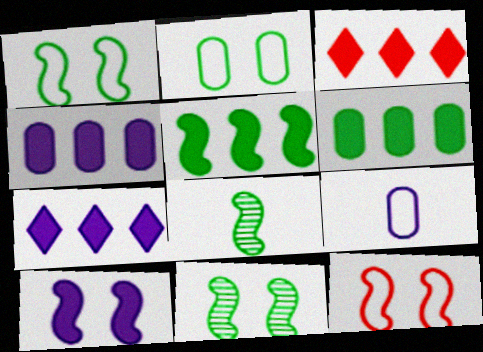[[1, 5, 8], 
[3, 4, 5], 
[3, 9, 11], 
[10, 11, 12]]